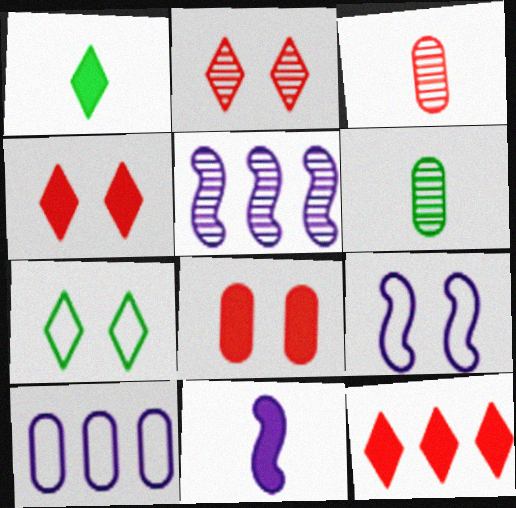[[2, 5, 6], 
[5, 9, 11], 
[6, 8, 10], 
[6, 9, 12]]